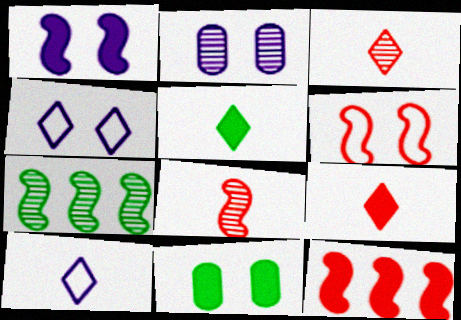[[1, 2, 4], 
[2, 3, 7], 
[3, 5, 10], 
[6, 8, 12]]